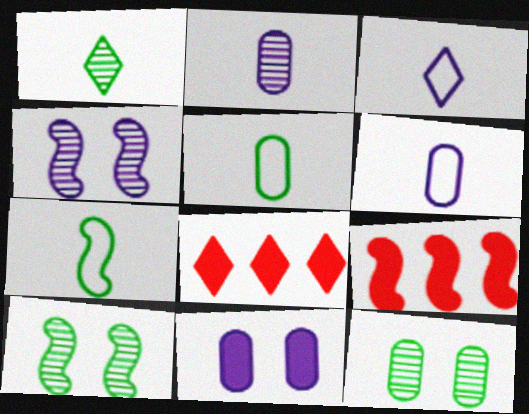[[3, 9, 12], 
[4, 5, 8], 
[4, 7, 9], 
[6, 8, 10]]